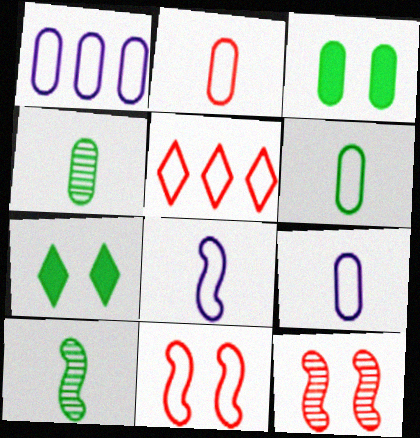[[2, 5, 11], 
[2, 6, 9]]